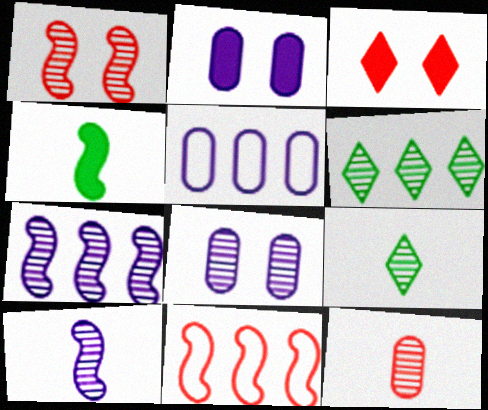[[2, 9, 11], 
[3, 11, 12], 
[9, 10, 12]]